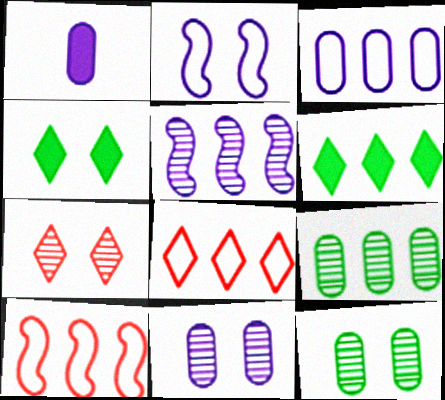[[1, 3, 11]]